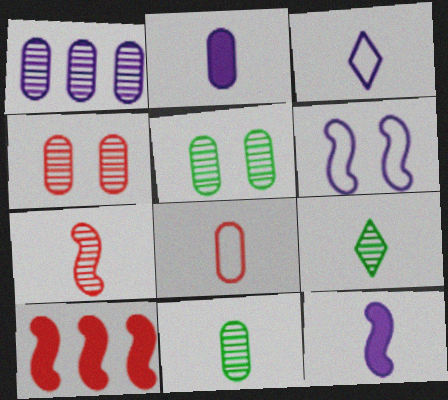[[1, 4, 11], 
[2, 8, 11], 
[3, 5, 10], 
[8, 9, 12]]